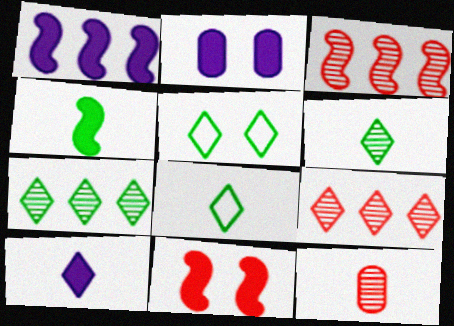[[1, 2, 10], 
[1, 4, 11], 
[1, 5, 12], 
[2, 3, 8], 
[5, 9, 10]]